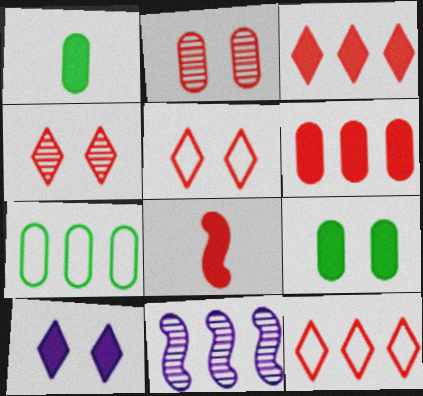[[1, 5, 11], 
[2, 8, 12], 
[3, 7, 11]]